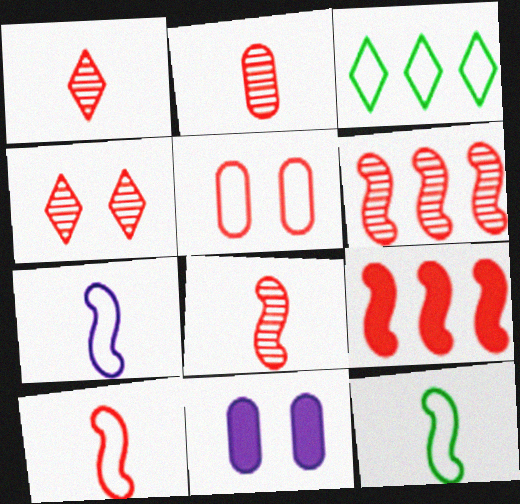[[1, 2, 8], 
[1, 5, 9], 
[2, 4, 6], 
[3, 5, 7], 
[3, 8, 11], 
[7, 10, 12]]